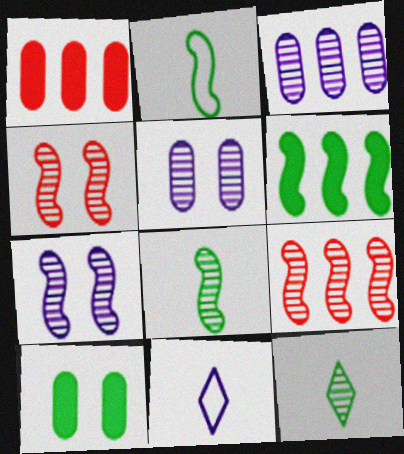[[3, 4, 12], 
[5, 9, 12], 
[7, 8, 9], 
[9, 10, 11]]